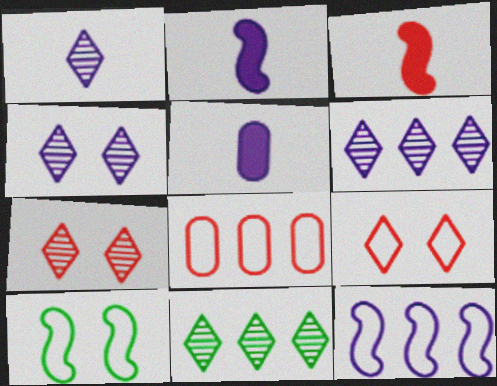[[1, 4, 6], 
[1, 7, 11], 
[3, 7, 8], 
[4, 5, 12]]